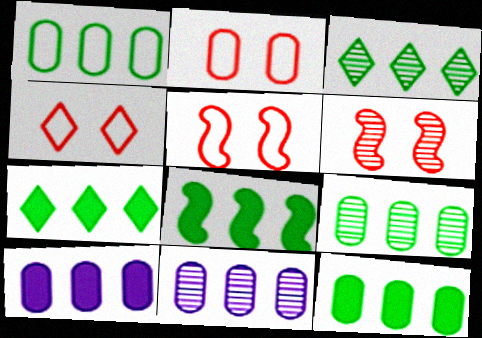[[1, 3, 8], 
[1, 9, 12], 
[2, 4, 5], 
[7, 8, 12]]